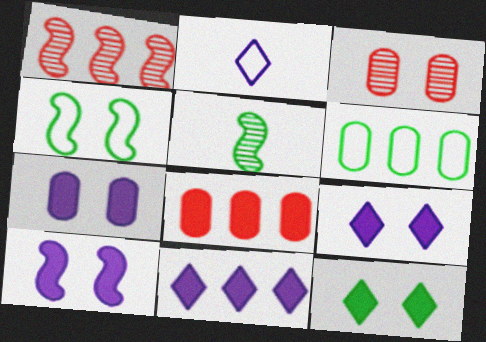[[1, 6, 11], 
[3, 4, 9], 
[5, 6, 12], 
[7, 9, 10]]